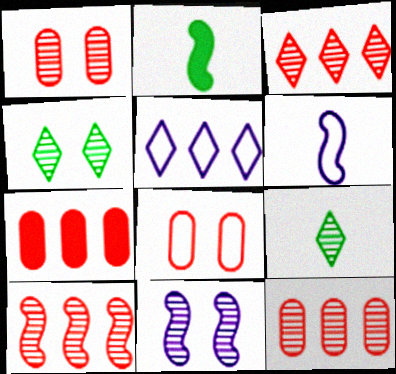[[1, 2, 5], 
[1, 4, 11], 
[3, 10, 12], 
[4, 6, 7], 
[9, 11, 12]]